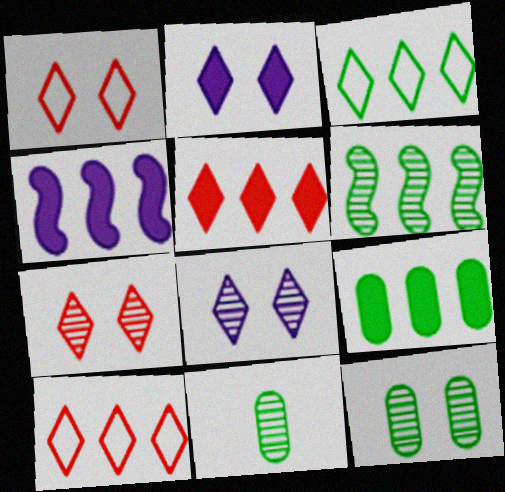[[1, 4, 11], 
[3, 6, 9], 
[4, 5, 9]]